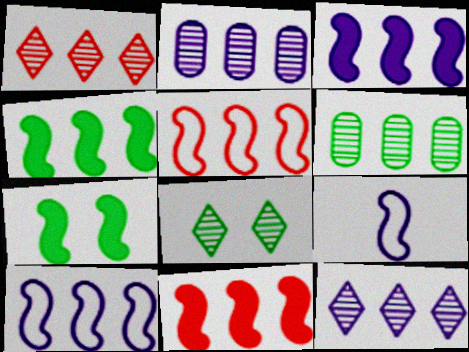[[3, 4, 11]]